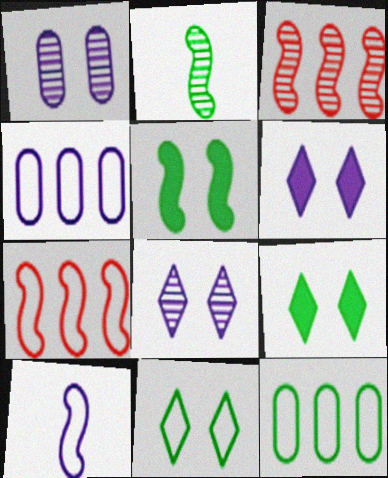[[2, 9, 12], 
[3, 5, 10]]